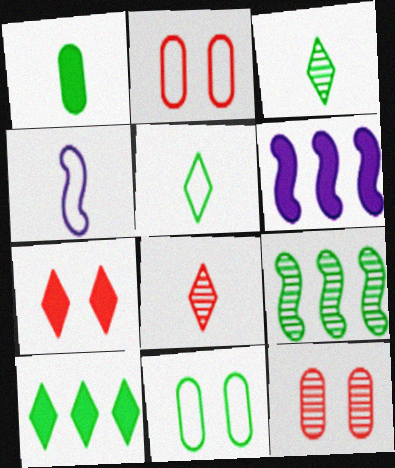[[1, 4, 8], 
[1, 6, 7], 
[2, 3, 6], 
[4, 10, 12], 
[5, 6, 12], 
[6, 8, 11]]